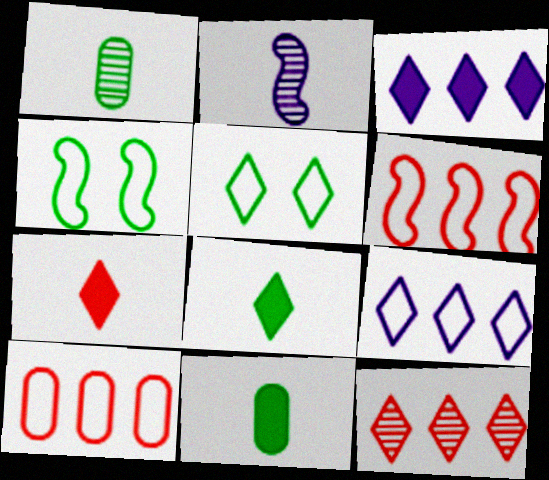[]